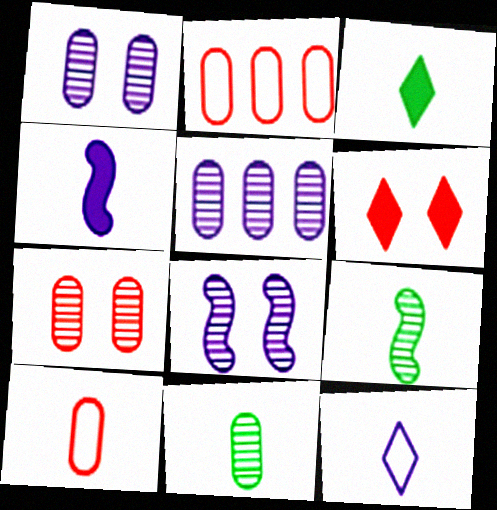[[2, 3, 8], 
[5, 7, 11]]